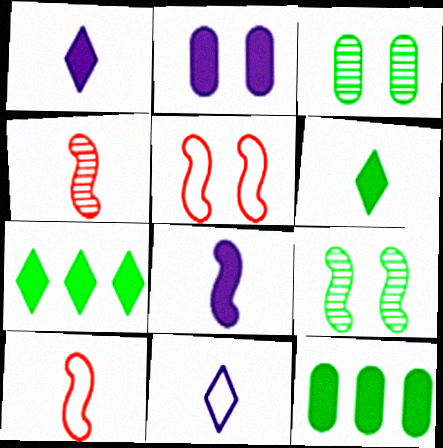[]